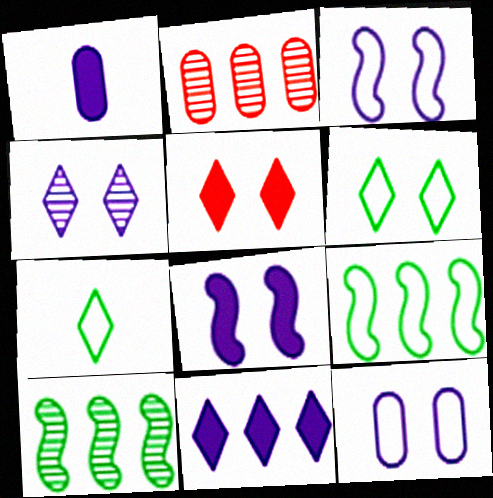[[1, 8, 11], 
[2, 7, 8], 
[2, 9, 11], 
[4, 5, 6], 
[4, 8, 12]]